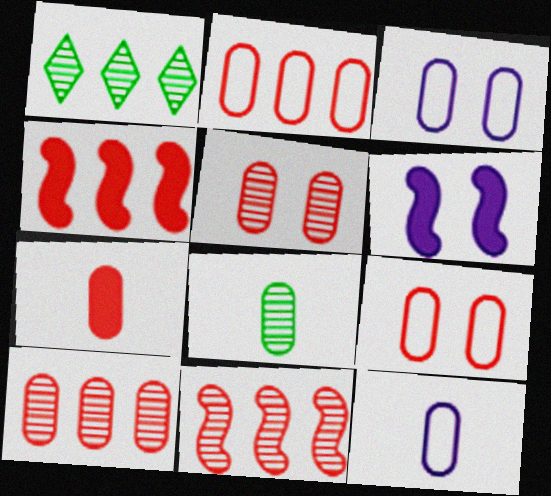[[2, 5, 7], 
[7, 8, 12], 
[7, 9, 10]]